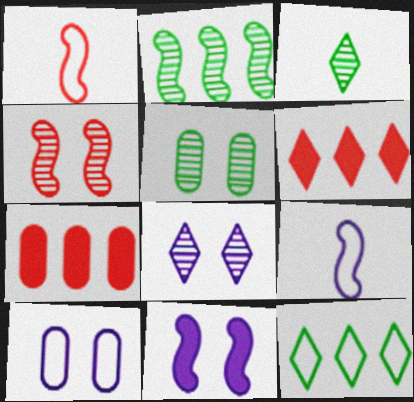[[1, 2, 11], 
[1, 10, 12], 
[2, 3, 5], 
[4, 5, 8], 
[5, 6, 9], 
[8, 10, 11]]